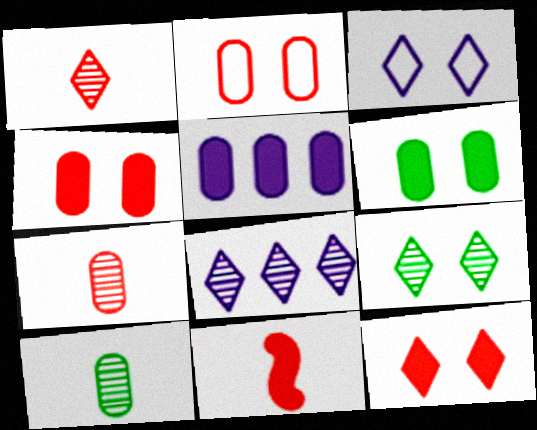[[1, 8, 9], 
[2, 5, 10], 
[3, 9, 12]]